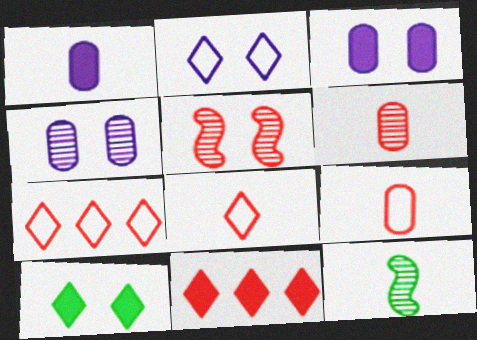[[1, 8, 12], 
[3, 7, 12], 
[5, 9, 11]]